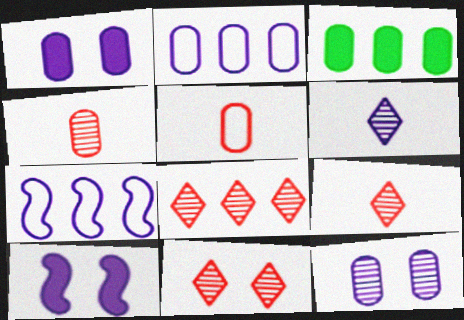[[1, 6, 7], 
[2, 6, 10], 
[3, 5, 12], 
[3, 7, 8], 
[8, 9, 11]]